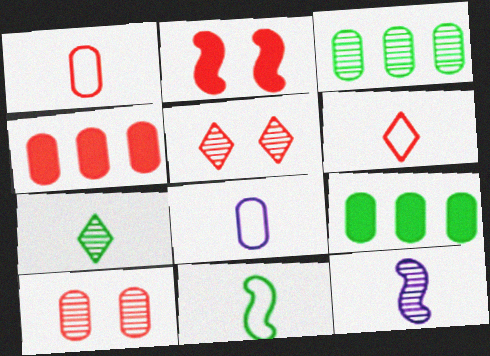[[1, 4, 10], 
[3, 5, 12], 
[6, 8, 11], 
[8, 9, 10]]